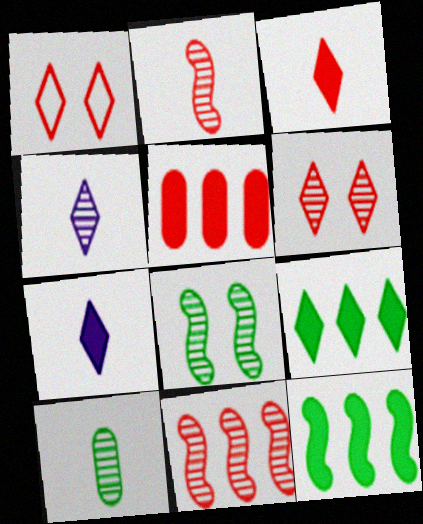[[1, 2, 5], 
[1, 4, 9], 
[2, 4, 10]]